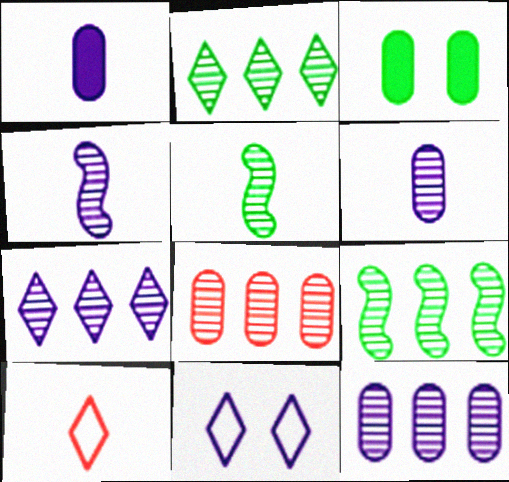[[1, 5, 10], 
[7, 8, 9]]